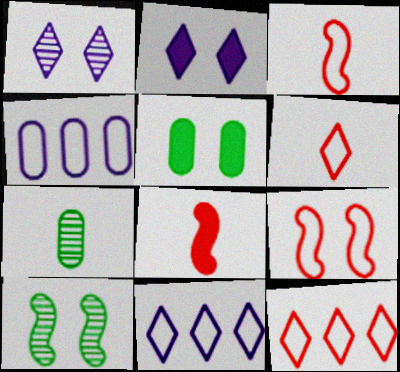[[1, 5, 9]]